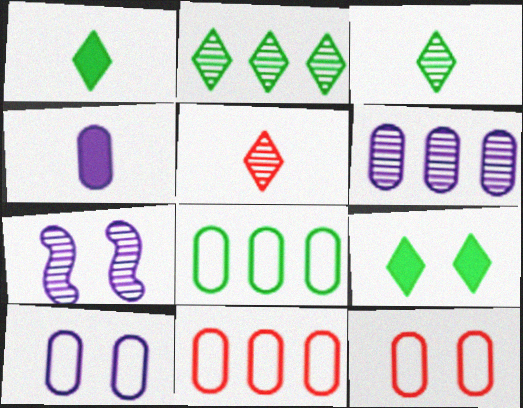[[1, 7, 11], 
[4, 6, 10], 
[7, 9, 12]]